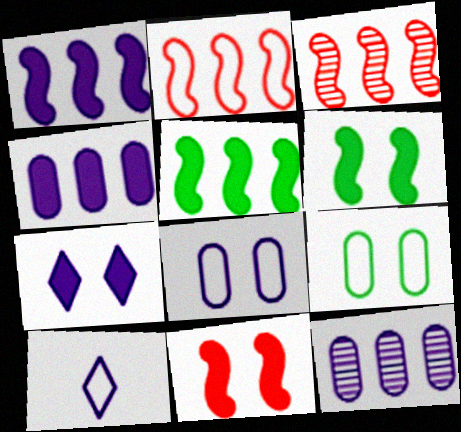[[2, 9, 10]]